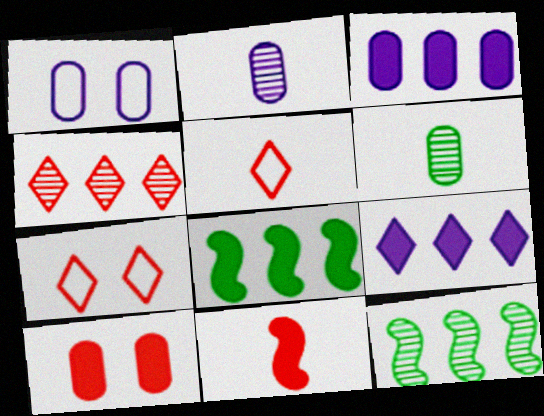[[1, 2, 3], 
[2, 7, 8]]